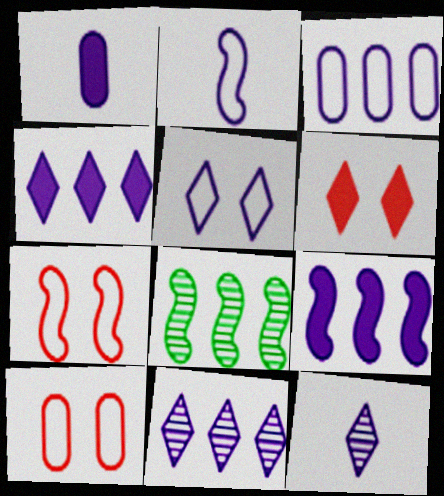[[1, 2, 12], 
[2, 3, 5], 
[3, 9, 11], 
[4, 5, 12]]